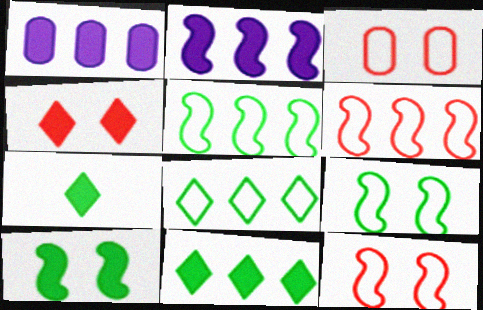[]